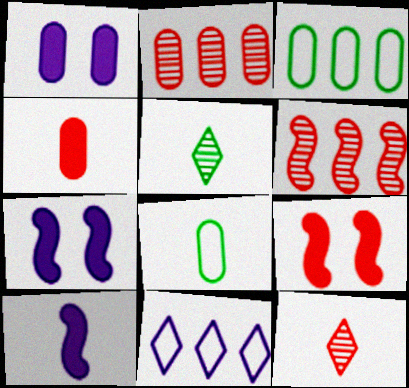[[1, 2, 8], 
[3, 7, 12], 
[8, 10, 12]]